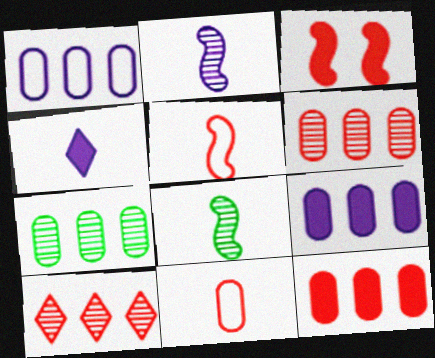[[1, 7, 12], 
[3, 10, 11], 
[4, 8, 11]]